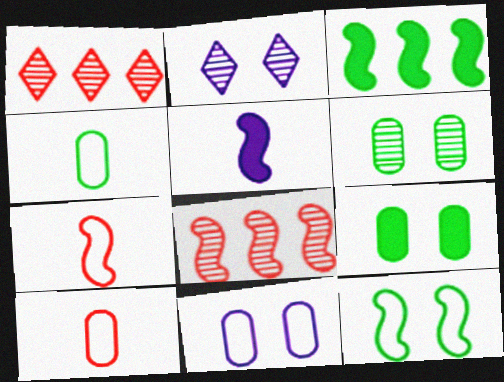[[2, 3, 10], 
[5, 8, 12]]